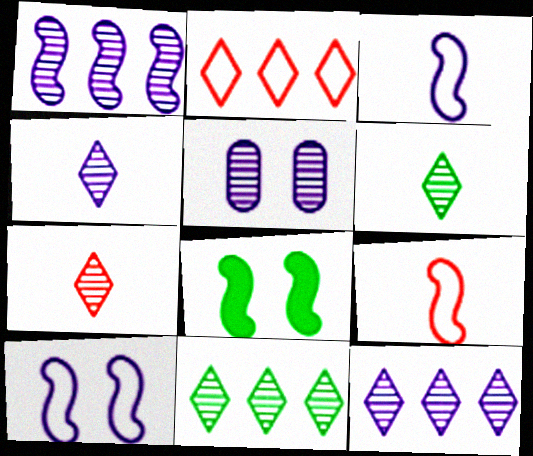[[1, 4, 5], 
[1, 8, 9], 
[4, 6, 7]]